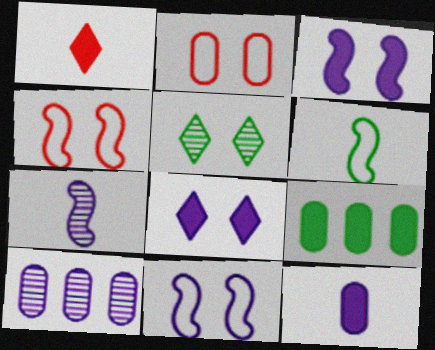[[1, 3, 9], 
[2, 3, 5], 
[5, 6, 9]]